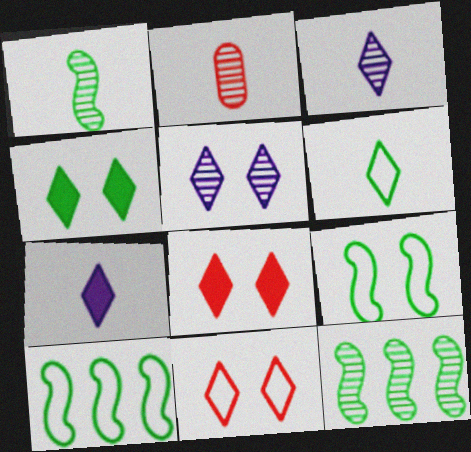[[1, 2, 3], 
[2, 5, 12], 
[4, 5, 11]]